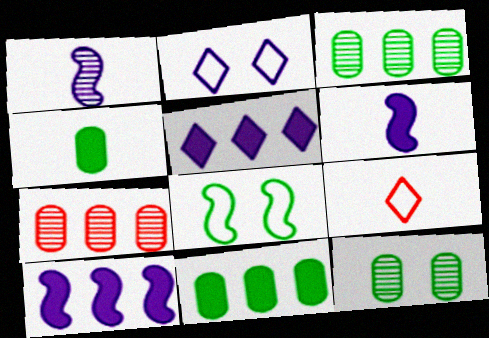[[1, 4, 9], 
[9, 10, 12]]